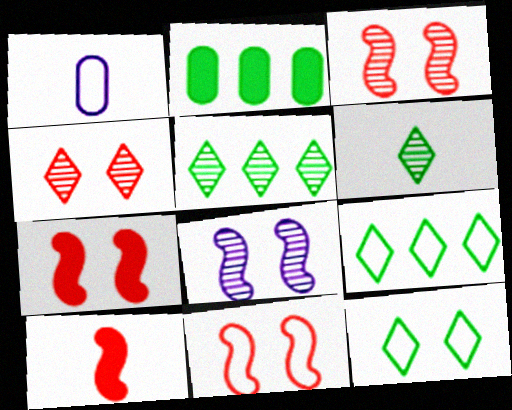[[1, 5, 7], 
[1, 6, 10], 
[1, 9, 11], 
[3, 7, 11]]